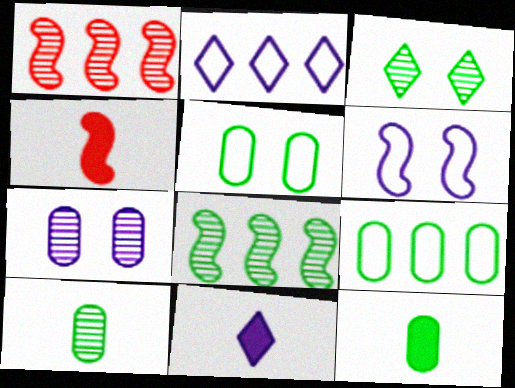[[1, 5, 11], 
[3, 8, 10], 
[4, 6, 8], 
[4, 11, 12]]